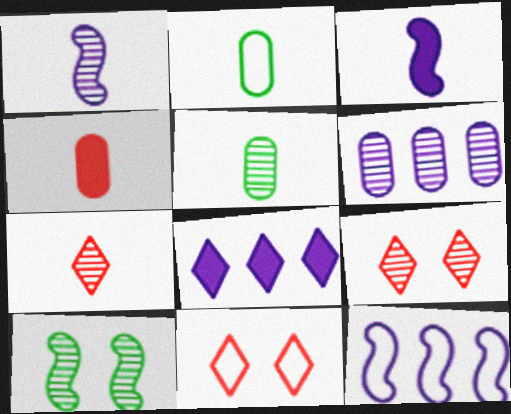[[1, 5, 7], 
[2, 3, 7], 
[2, 11, 12], 
[6, 7, 10], 
[6, 8, 12]]